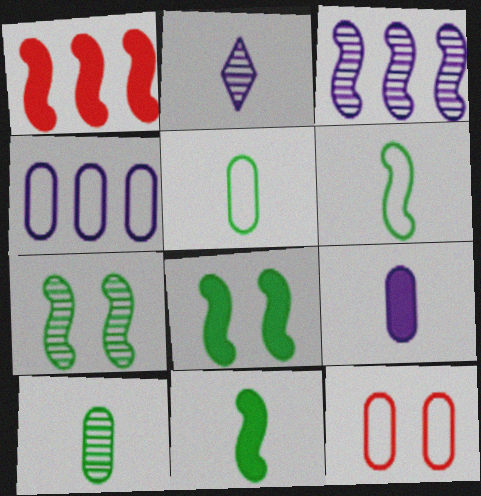[[4, 5, 12]]